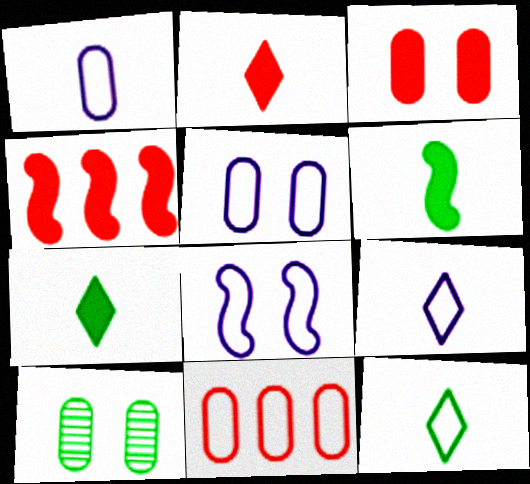[[2, 3, 4], 
[3, 5, 10], 
[4, 9, 10], 
[8, 11, 12]]